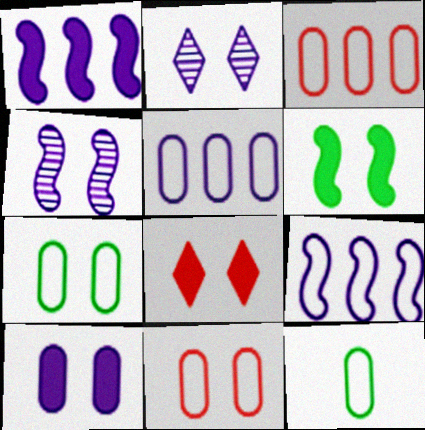[[2, 6, 11], 
[4, 7, 8], 
[5, 11, 12], 
[6, 8, 10]]